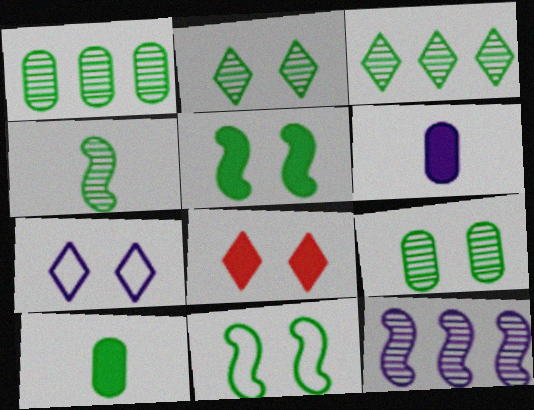[[1, 2, 4], 
[2, 7, 8], 
[3, 4, 9], 
[3, 10, 11], 
[6, 7, 12]]